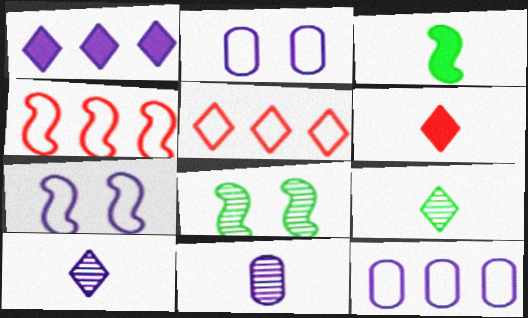[[1, 7, 11], 
[6, 8, 12]]